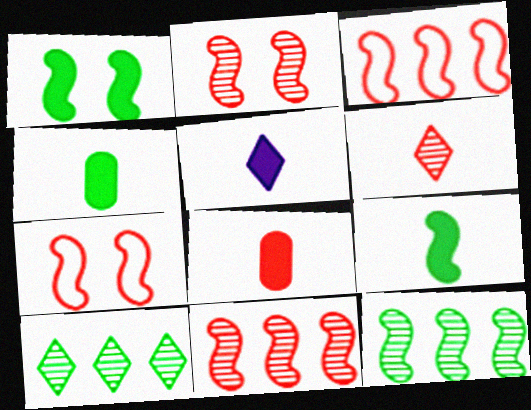[[5, 8, 9]]